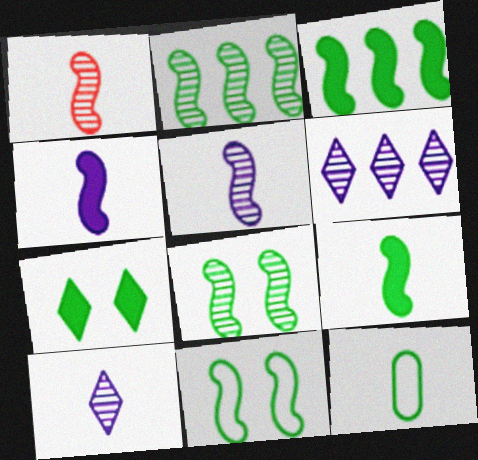[[2, 7, 12], 
[2, 9, 11]]